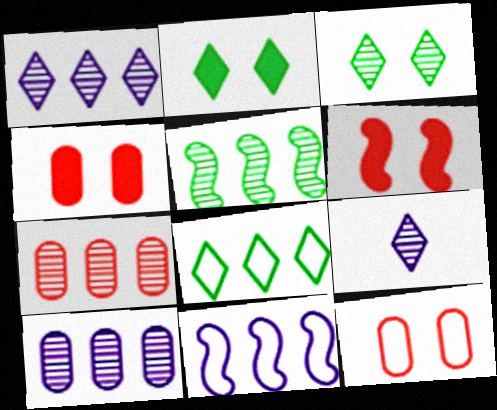[[1, 5, 7]]